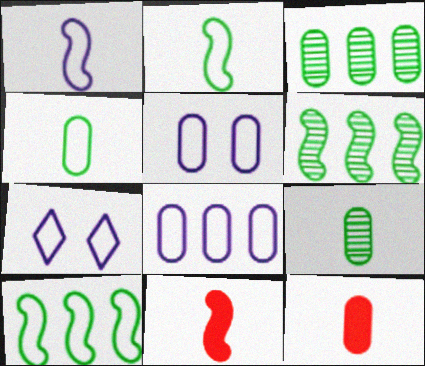[[1, 7, 8], 
[3, 5, 12], 
[3, 7, 11], 
[6, 7, 12]]